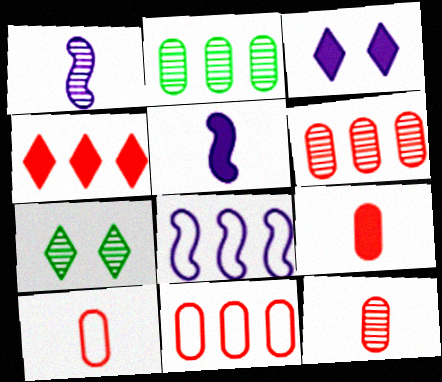[[1, 6, 7], 
[2, 4, 8], 
[5, 7, 11], 
[7, 8, 9], 
[9, 10, 12]]